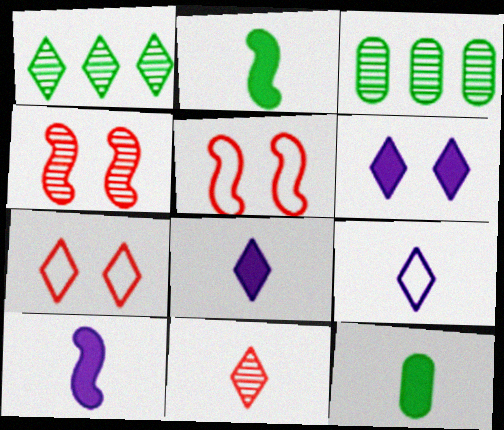[[1, 7, 8], 
[3, 5, 8], 
[3, 7, 10]]